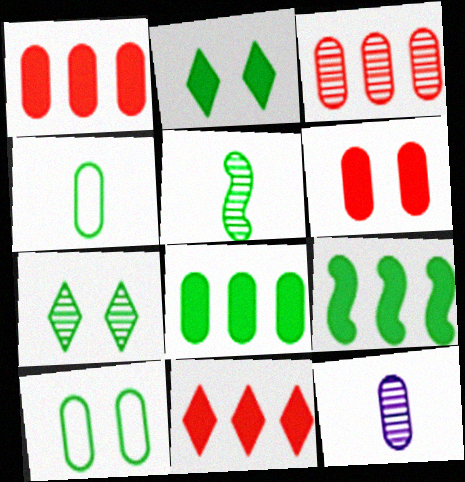[[1, 10, 12], 
[4, 7, 9]]